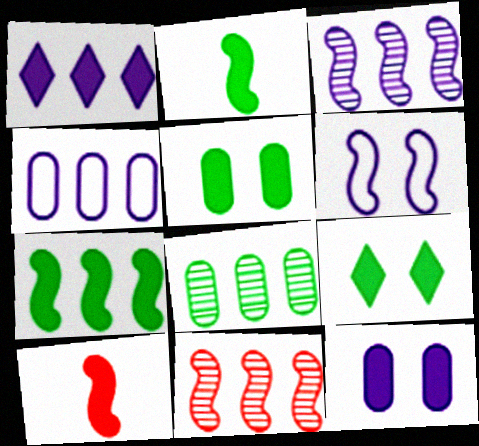[[1, 3, 4], 
[1, 5, 10], 
[2, 6, 11]]